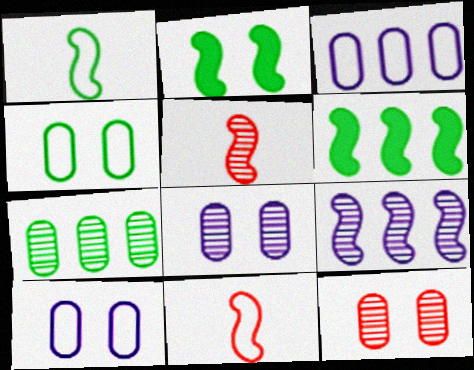[[2, 9, 11]]